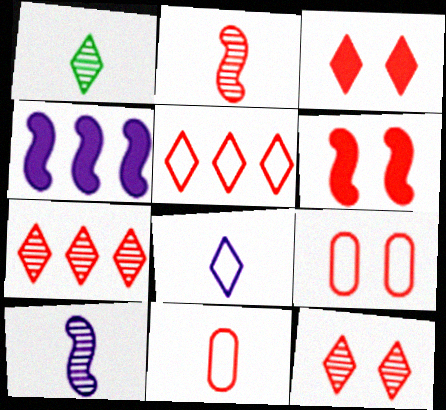[[1, 4, 9], 
[6, 7, 11], 
[6, 9, 12]]